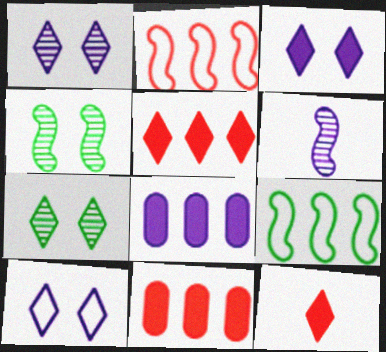[[1, 3, 10], 
[6, 8, 10]]